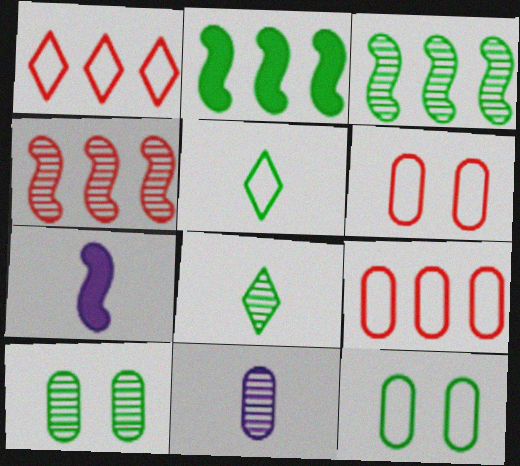[[1, 7, 10], 
[2, 5, 10], 
[2, 8, 12], 
[3, 8, 10]]